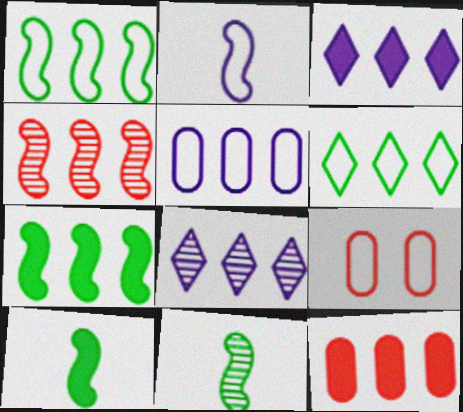[[1, 8, 12], 
[2, 6, 9], 
[3, 7, 12], 
[3, 9, 11], 
[8, 9, 10]]